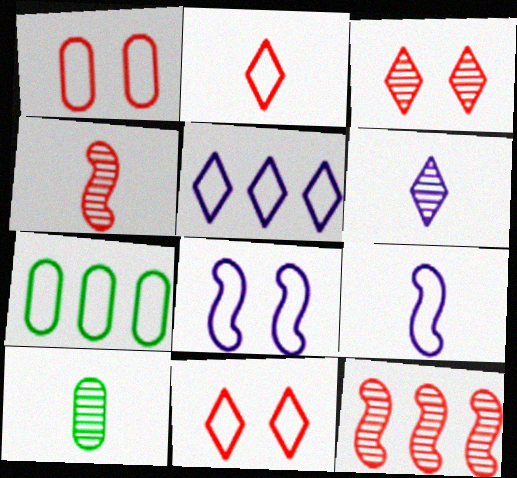[[2, 7, 8], 
[4, 6, 10], 
[7, 9, 11]]